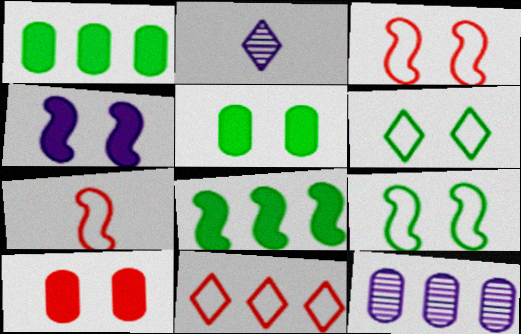[[1, 2, 3], 
[8, 11, 12]]